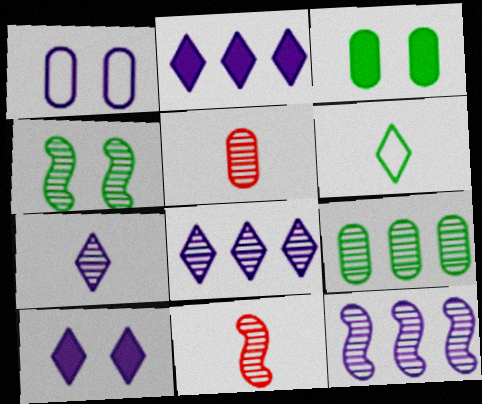[[4, 5, 8], 
[4, 11, 12]]